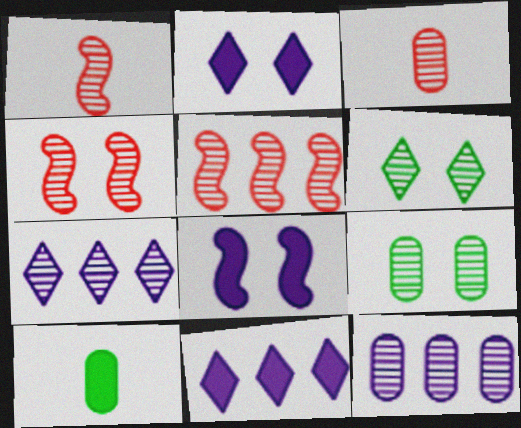[[1, 4, 5], 
[1, 6, 12], 
[1, 7, 9], 
[3, 9, 12]]